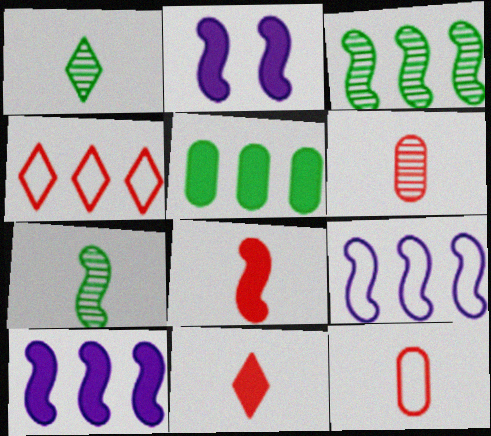[[2, 5, 11]]